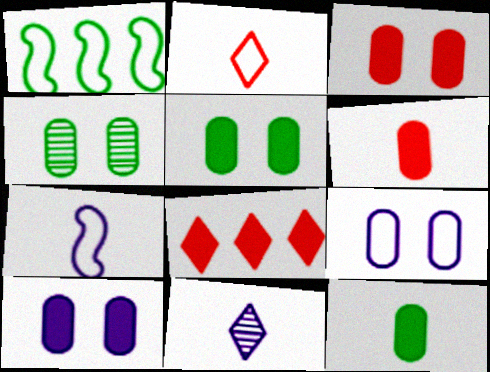[[1, 2, 9], 
[1, 3, 11], 
[3, 4, 9], 
[3, 5, 10], 
[4, 7, 8]]